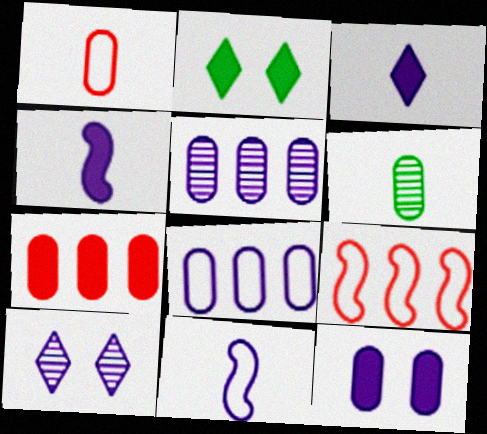[[2, 4, 7], 
[4, 8, 10]]